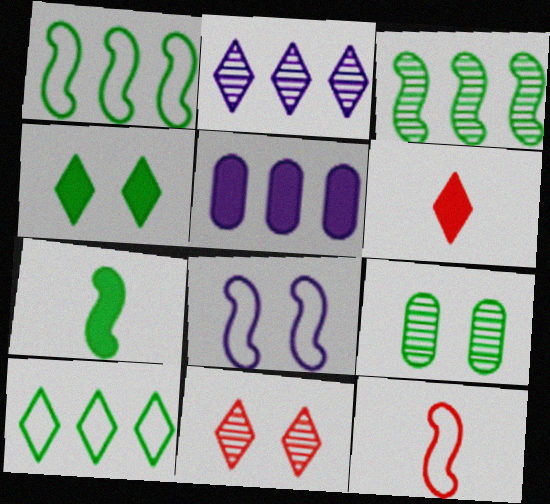[[1, 8, 12], 
[7, 9, 10]]